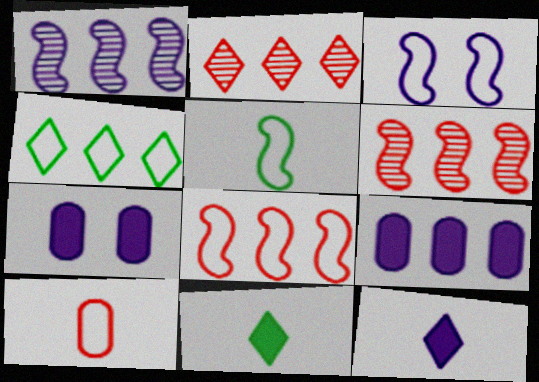[[2, 5, 7], 
[3, 4, 10], 
[3, 5, 8], 
[4, 6, 9]]